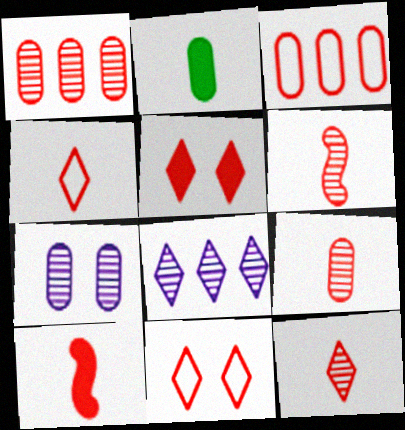[[1, 10, 11], 
[2, 3, 7], 
[3, 5, 6], 
[4, 9, 10], 
[6, 9, 12]]